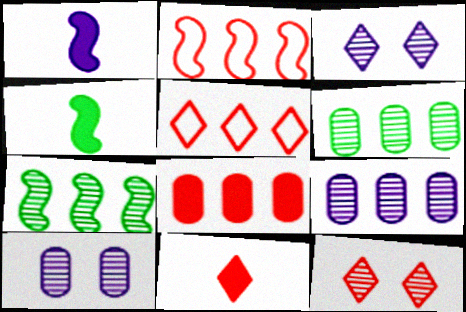[[4, 5, 10], 
[5, 11, 12]]